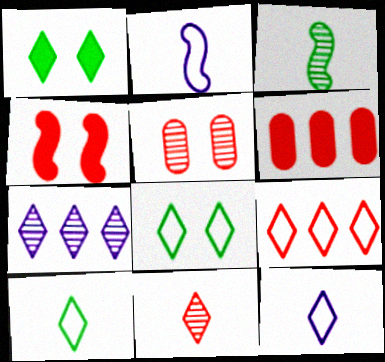[[3, 5, 7], 
[8, 9, 12]]